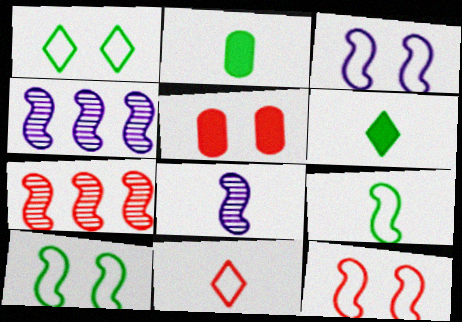[[2, 8, 11], 
[3, 10, 12], 
[5, 7, 11]]